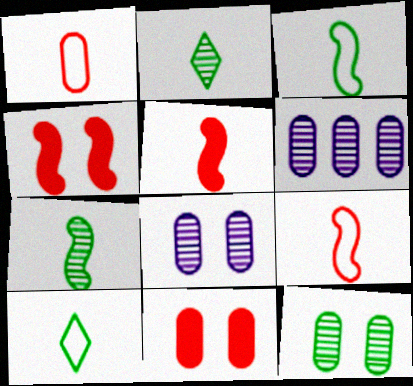[[4, 6, 10]]